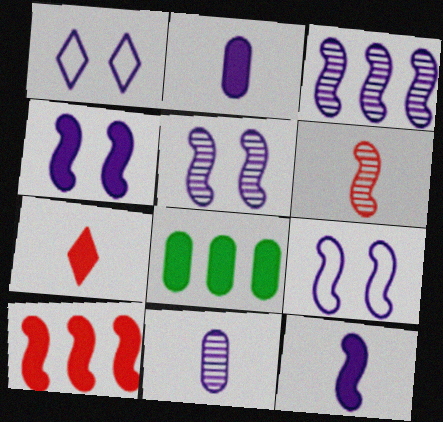[[1, 2, 3], 
[1, 6, 8], 
[3, 9, 12], 
[4, 5, 9], 
[4, 7, 8]]